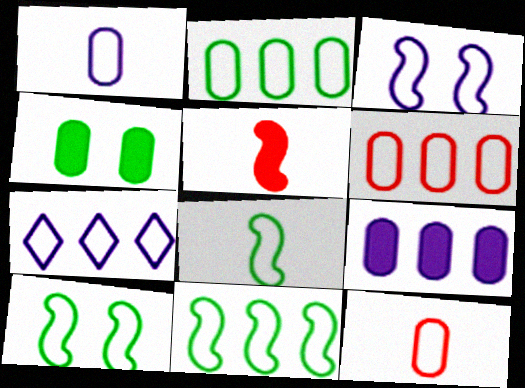[[1, 3, 7], 
[6, 7, 11], 
[7, 10, 12], 
[8, 10, 11]]